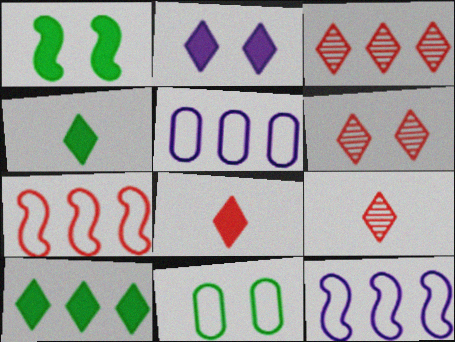[[1, 5, 9], 
[2, 8, 10], 
[3, 6, 9]]